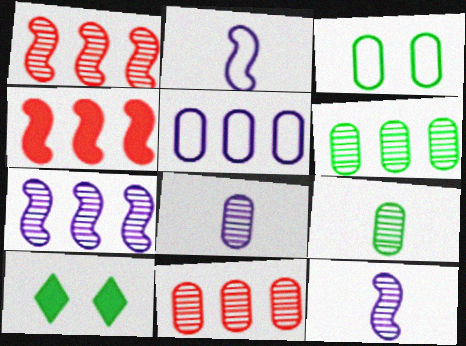[[2, 10, 11]]